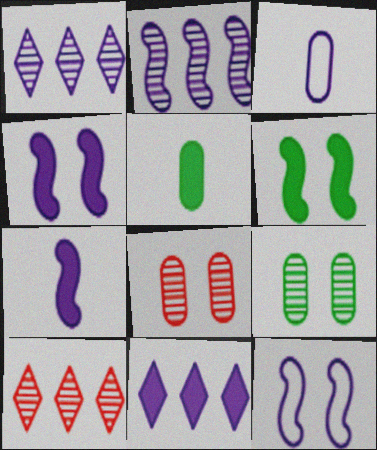[[1, 3, 4], 
[2, 7, 12], 
[3, 6, 10], 
[5, 10, 12]]